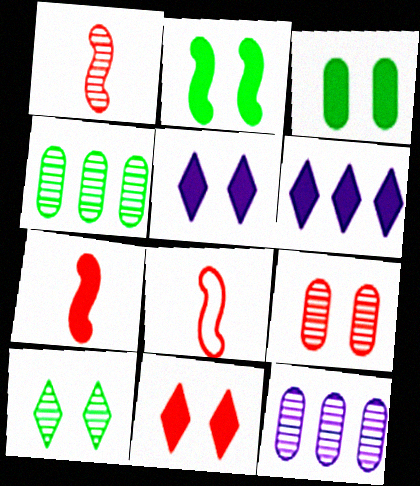[[1, 7, 8], 
[1, 10, 12], 
[3, 6, 7], 
[4, 5, 8]]